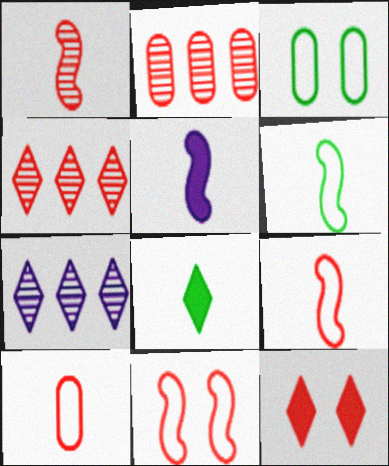[[1, 5, 6], 
[2, 9, 12], 
[3, 4, 5]]